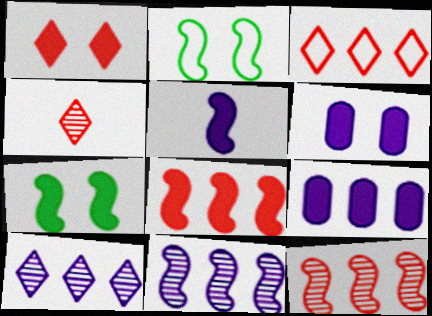[[1, 3, 4], 
[1, 6, 7], 
[2, 4, 9], 
[2, 5, 12], 
[5, 7, 8]]